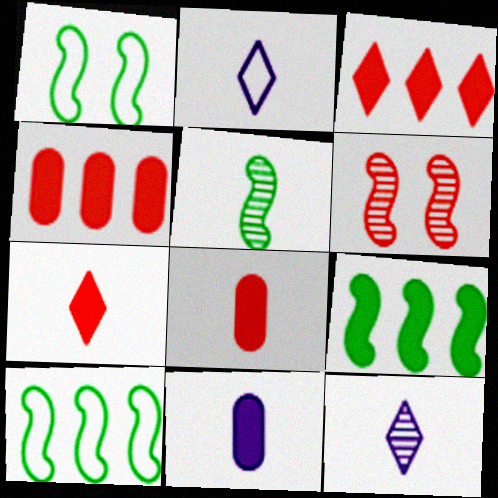[[1, 4, 12], 
[1, 5, 9], 
[2, 5, 8]]